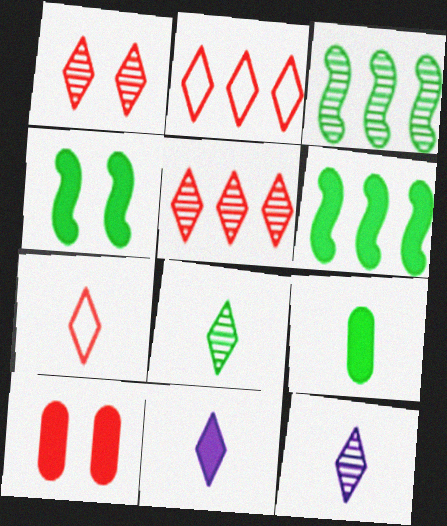[[6, 10, 11], 
[7, 8, 11]]